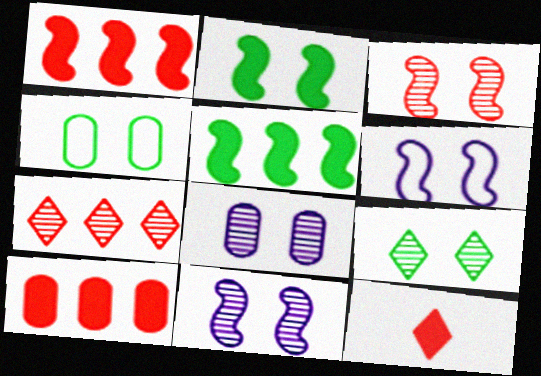[[2, 3, 6], 
[2, 4, 9], 
[3, 8, 9]]